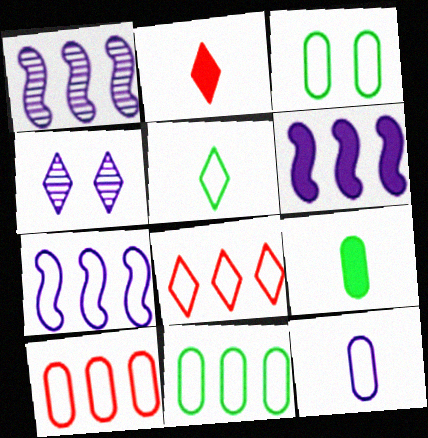[[1, 2, 3], 
[1, 6, 7], 
[3, 10, 12], 
[4, 6, 12], 
[7, 8, 11]]